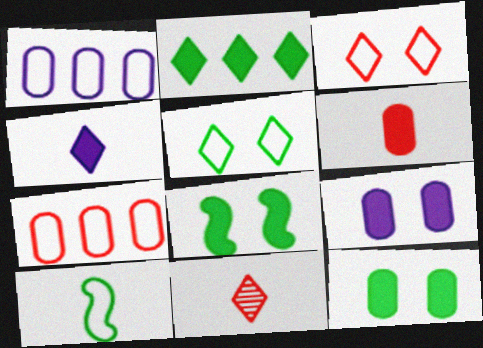[[1, 3, 10], 
[1, 8, 11]]